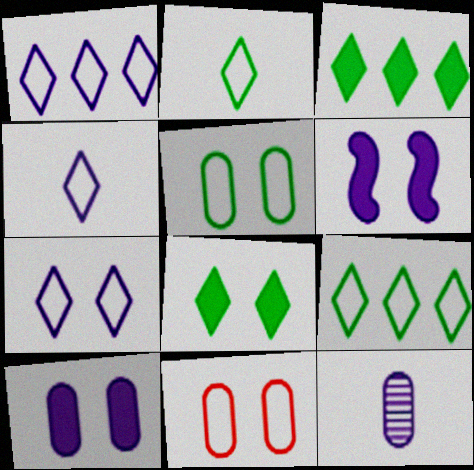[[1, 4, 7], 
[1, 6, 12]]